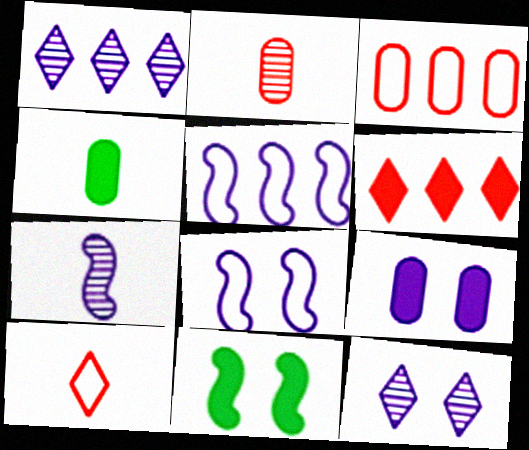[[4, 7, 10], 
[8, 9, 12]]